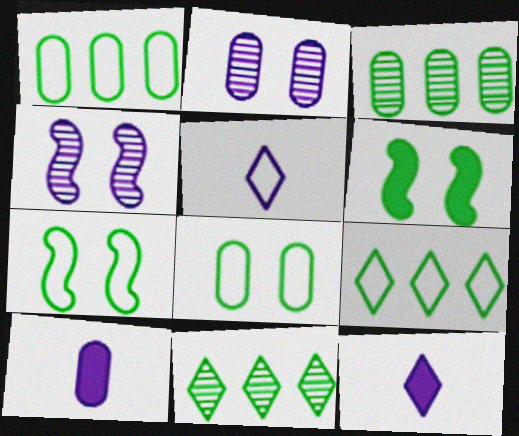[]